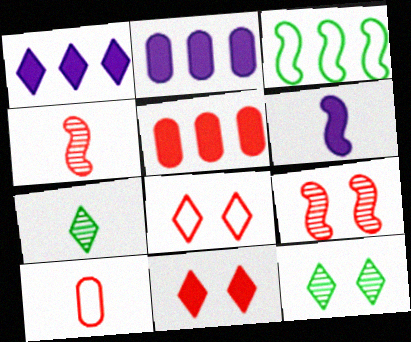[[1, 7, 8], 
[3, 6, 9], 
[4, 5, 8], 
[6, 7, 10]]